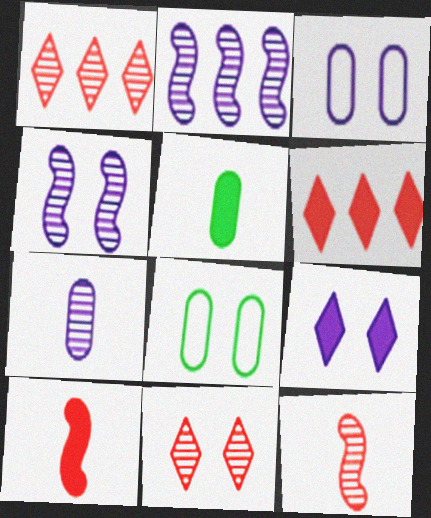[[3, 4, 9]]